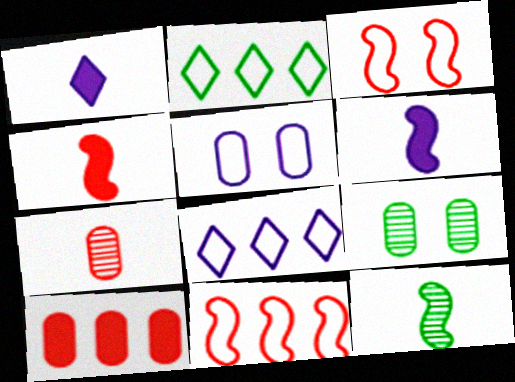[[1, 9, 11], 
[4, 8, 9]]